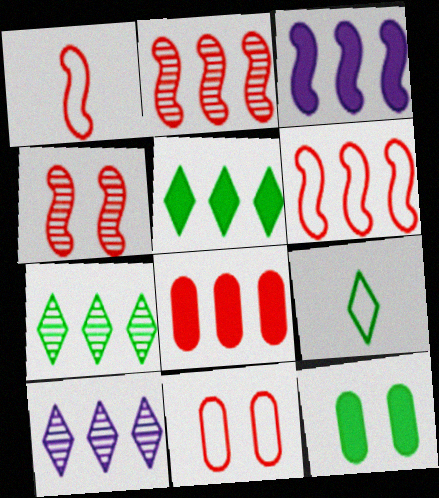[[1, 10, 12], 
[3, 5, 8]]